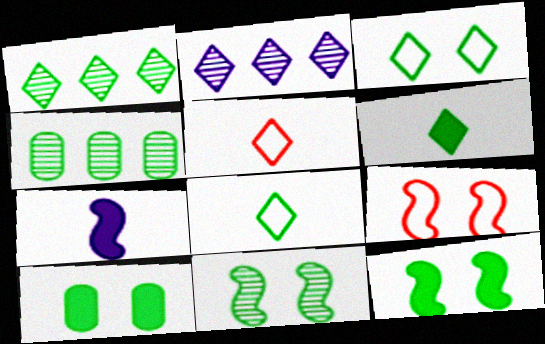[[1, 3, 6], 
[3, 10, 11], 
[4, 8, 12]]